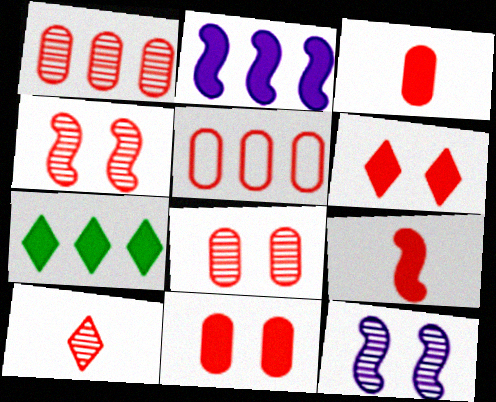[[1, 4, 10], 
[3, 5, 8]]